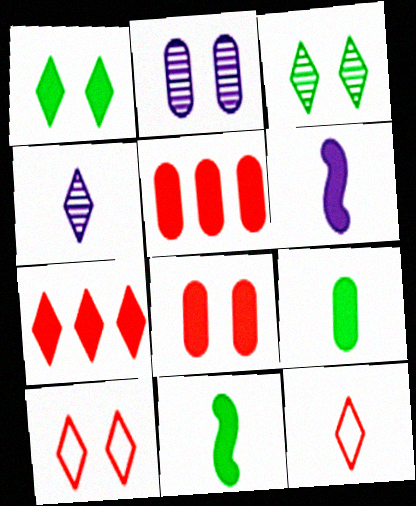[[1, 5, 6]]